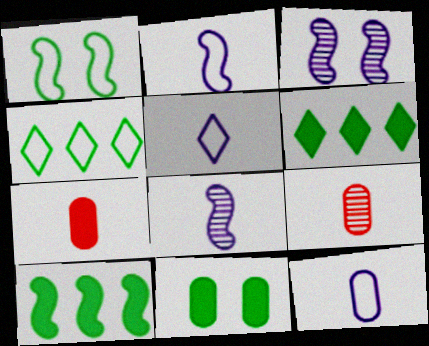[[2, 5, 12], 
[3, 4, 7]]